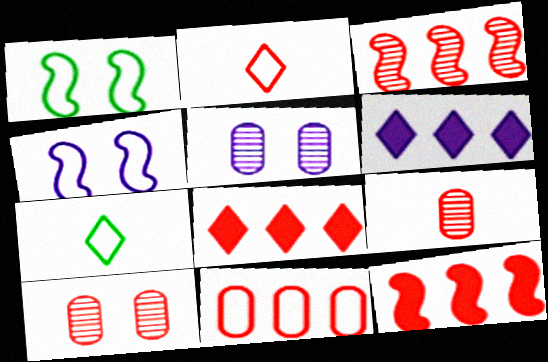[[1, 6, 9], 
[2, 10, 12], 
[3, 8, 11], 
[4, 7, 11], 
[5, 7, 12]]